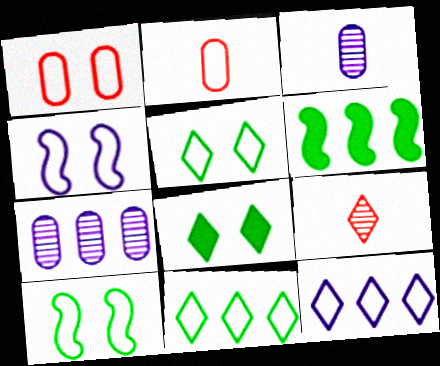[[1, 4, 5], 
[2, 4, 11], 
[2, 10, 12], 
[8, 9, 12]]